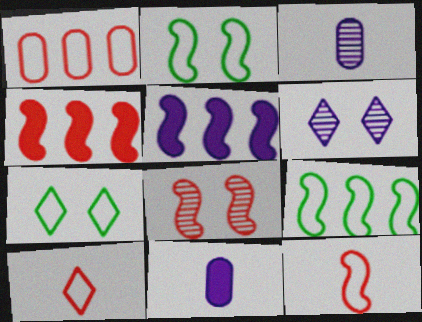[[3, 4, 7], 
[4, 8, 12]]